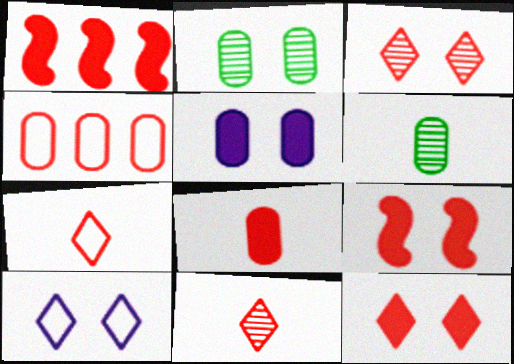[[1, 6, 10], 
[1, 8, 12], 
[2, 9, 10], 
[4, 5, 6], 
[4, 9, 11]]